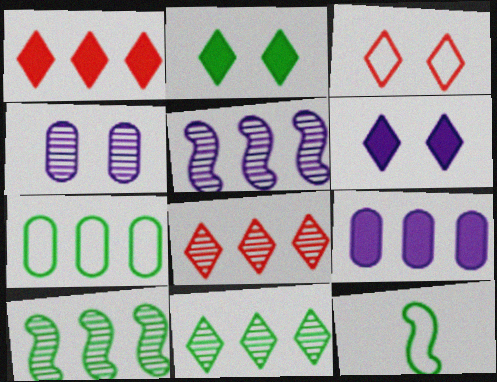[[1, 4, 12], 
[1, 5, 7]]